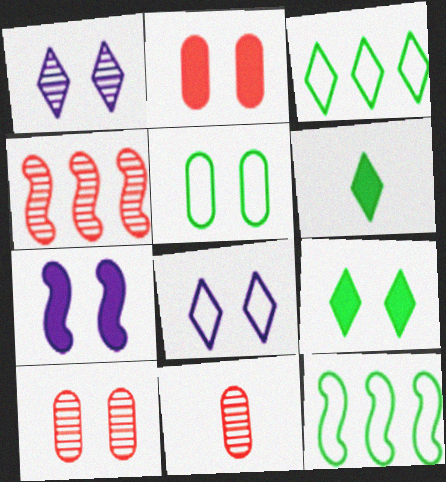[[2, 7, 9], 
[3, 7, 11]]